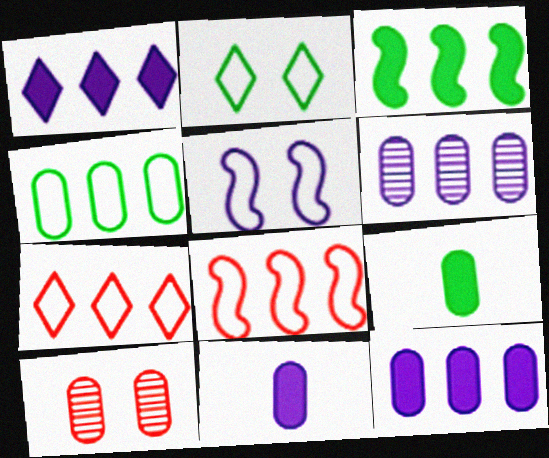[[3, 6, 7], 
[4, 10, 11]]